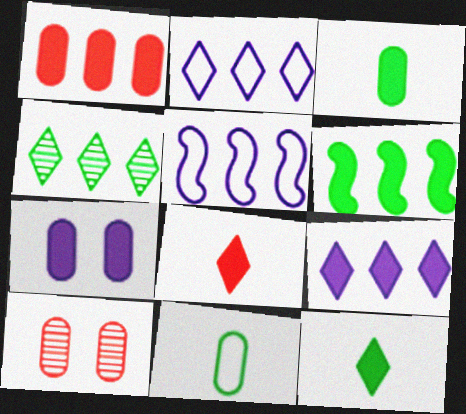[[1, 3, 7], 
[1, 4, 5], 
[1, 6, 9], 
[5, 10, 12], 
[6, 7, 8]]